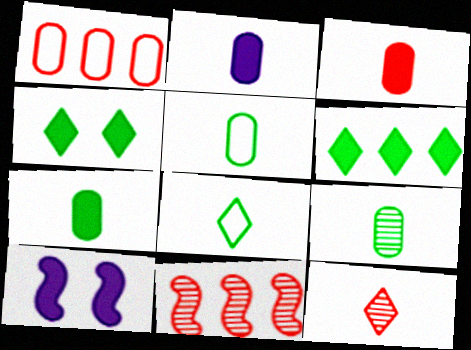[[2, 3, 7], 
[3, 6, 10], 
[5, 7, 9]]